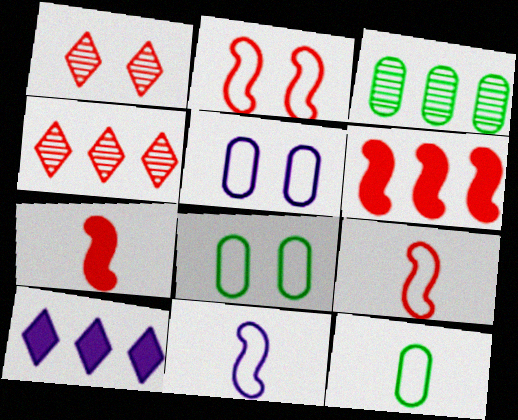[]